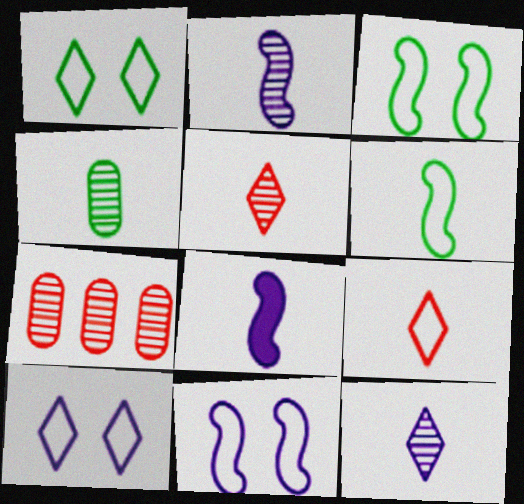[[1, 7, 8], 
[2, 4, 5], 
[4, 8, 9]]